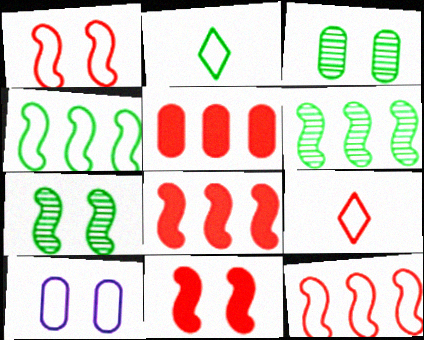[[2, 10, 12], 
[4, 9, 10]]